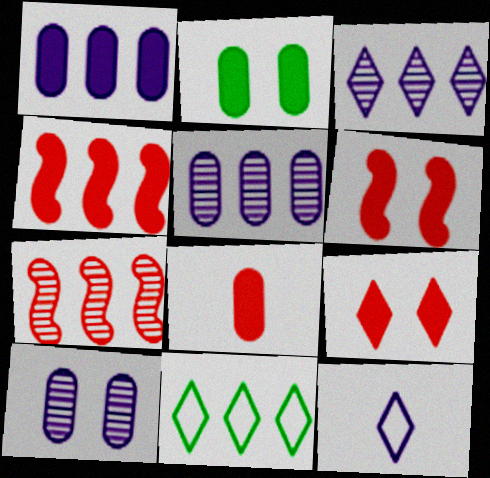[[1, 2, 8], 
[1, 7, 11], 
[2, 7, 12], 
[4, 5, 11], 
[4, 8, 9]]